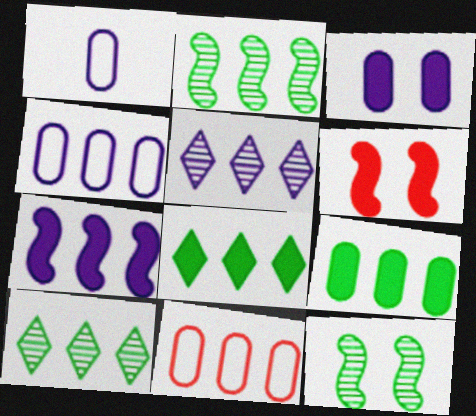[[1, 6, 10], 
[4, 5, 7], 
[7, 10, 11]]